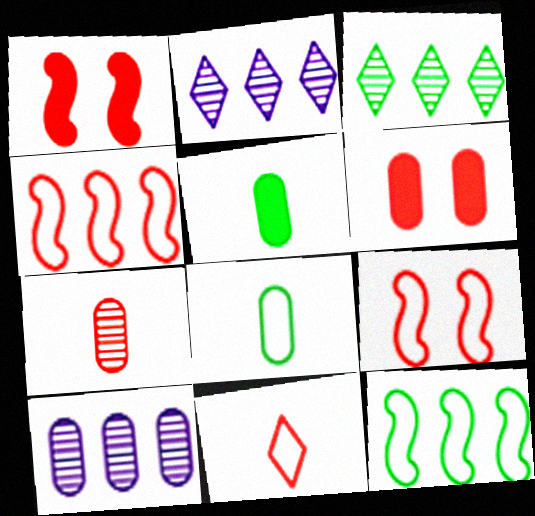[[1, 2, 8], 
[2, 5, 9], 
[6, 8, 10]]